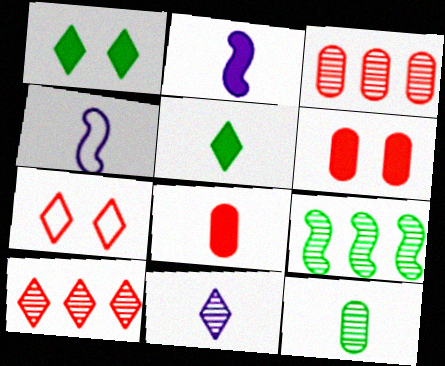[[1, 3, 4], 
[2, 5, 8]]